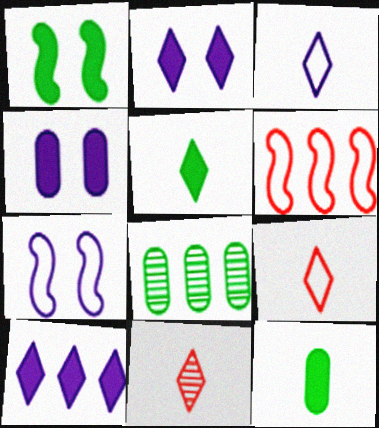[[3, 5, 11], 
[6, 8, 10]]